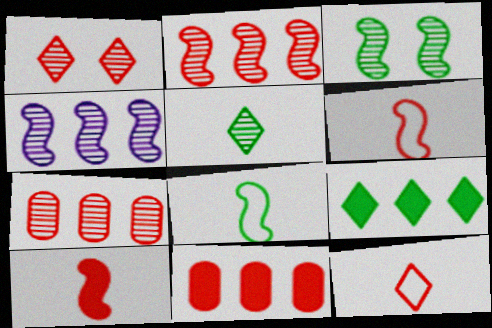[[1, 6, 11]]